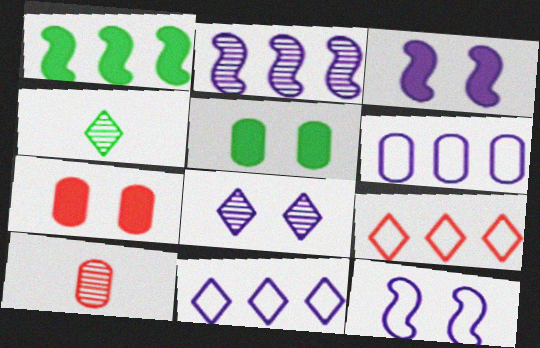[[5, 6, 10]]